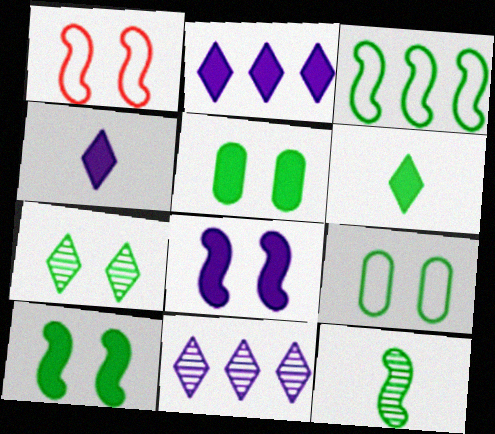[[3, 10, 12], 
[7, 9, 10]]